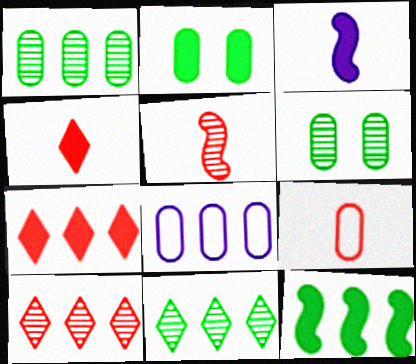[[2, 3, 7], 
[4, 5, 9], 
[8, 10, 12]]